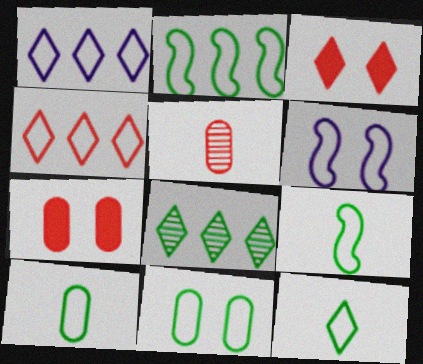[[2, 11, 12], 
[4, 6, 10], 
[9, 10, 12]]